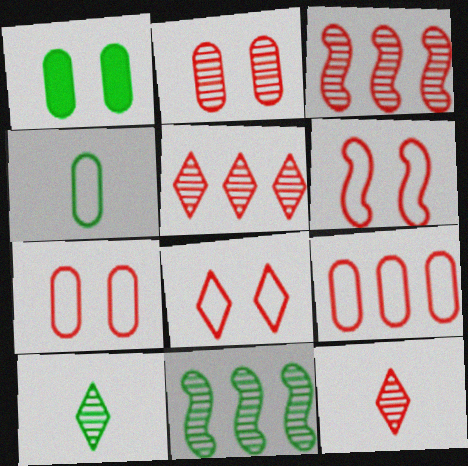[[2, 3, 12], 
[6, 7, 8]]